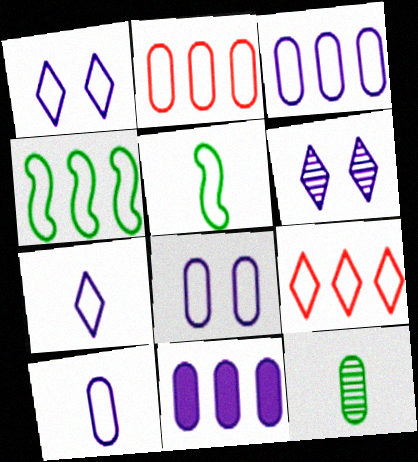[[1, 2, 5], 
[3, 4, 9], 
[3, 8, 10], 
[5, 8, 9]]